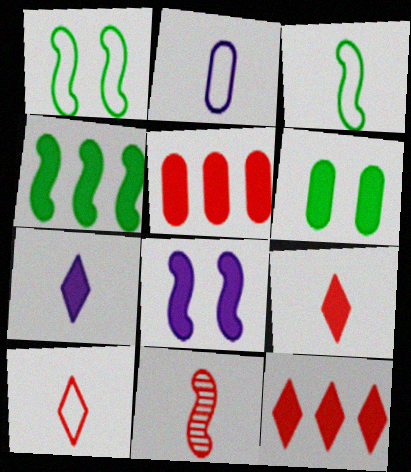[[2, 3, 10]]